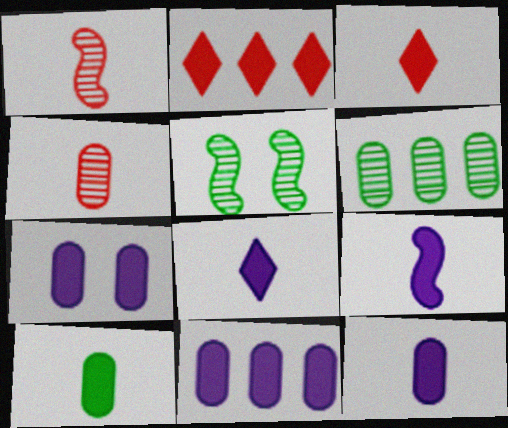[[3, 9, 10], 
[7, 11, 12], 
[8, 9, 12]]